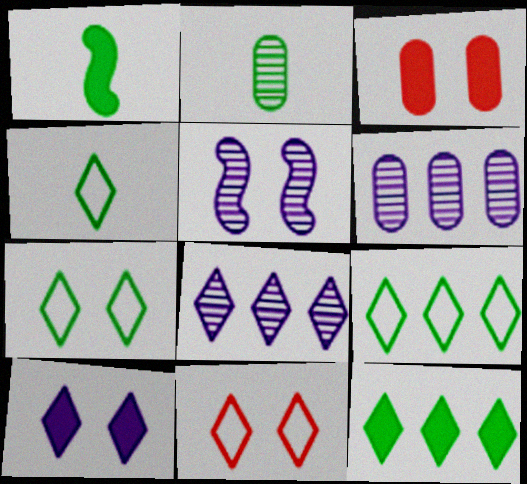[[1, 2, 4], 
[1, 6, 11], 
[3, 5, 7], 
[4, 7, 9]]